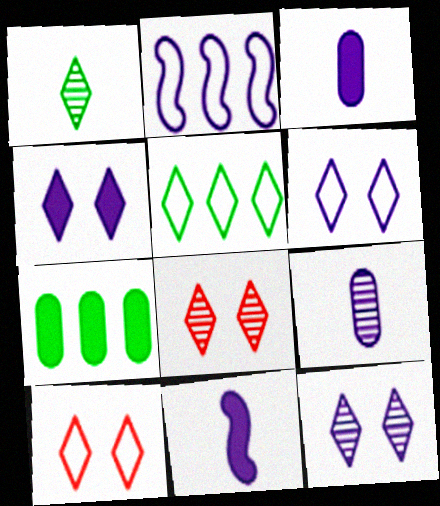[[2, 3, 12], 
[2, 4, 9], 
[4, 6, 12]]